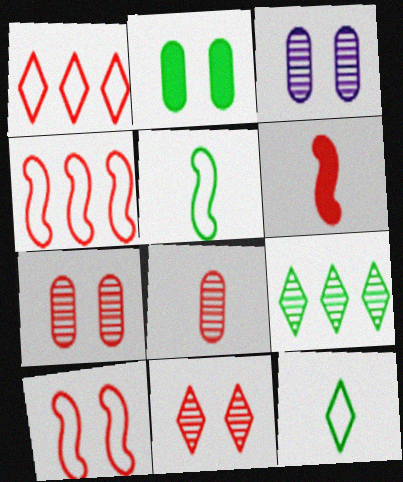[[1, 6, 7], 
[2, 5, 9]]